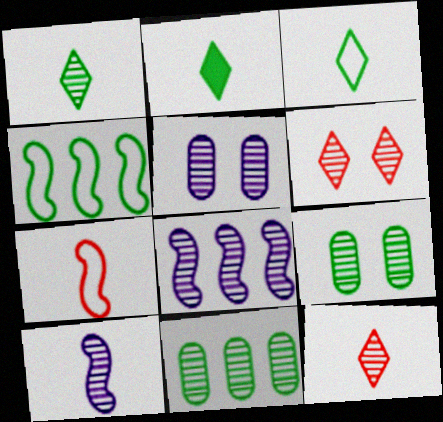[[1, 2, 3], 
[2, 4, 9], 
[6, 10, 11], 
[8, 9, 12]]